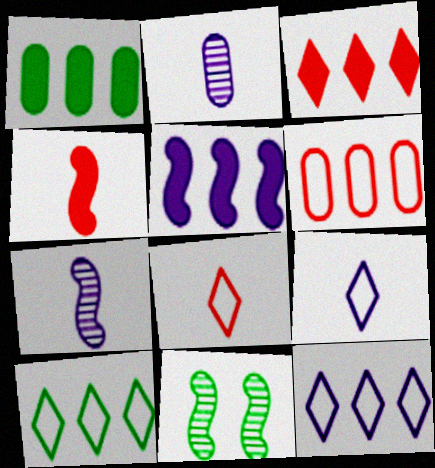[[1, 3, 5]]